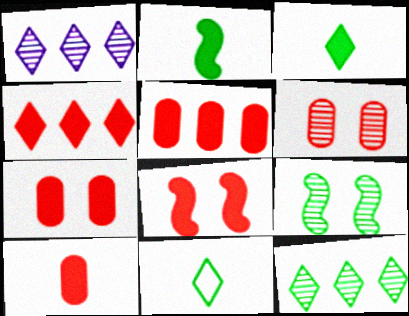[[4, 8, 10], 
[5, 7, 10]]